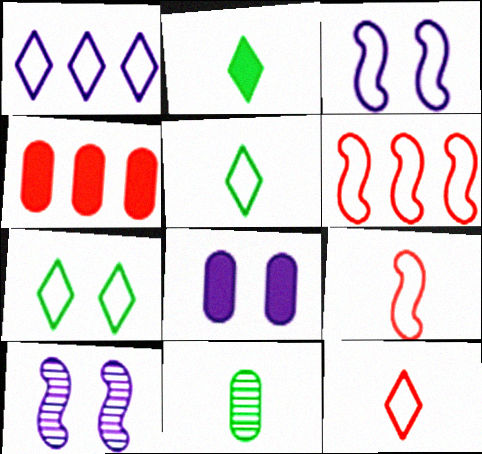[[1, 7, 12], 
[4, 5, 10]]